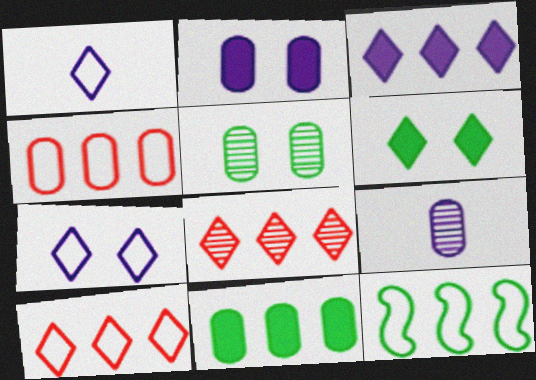[[1, 6, 8]]